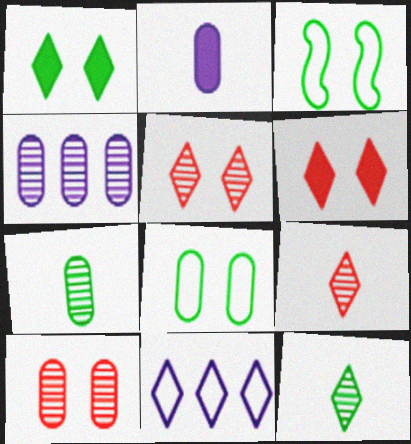[[1, 9, 11], 
[4, 7, 10], 
[6, 11, 12]]